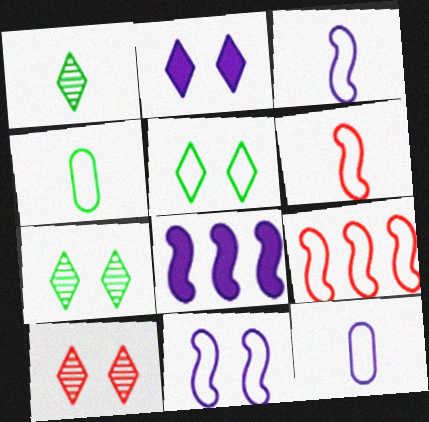[[2, 5, 10], 
[4, 8, 10], 
[5, 9, 12]]